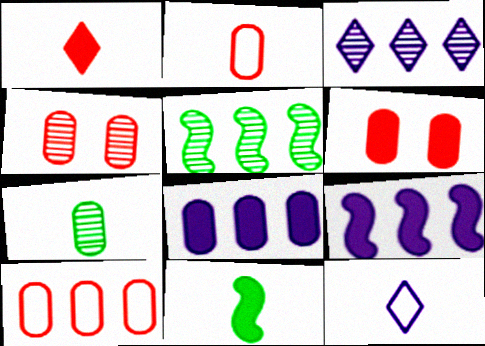[[5, 6, 12]]